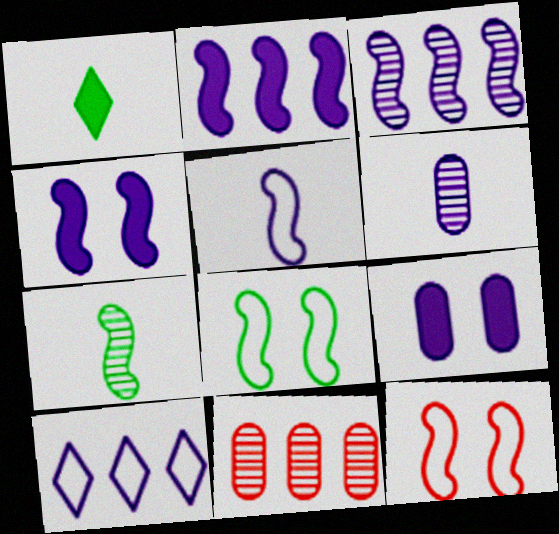[[2, 7, 12], 
[3, 4, 5], 
[4, 6, 10]]